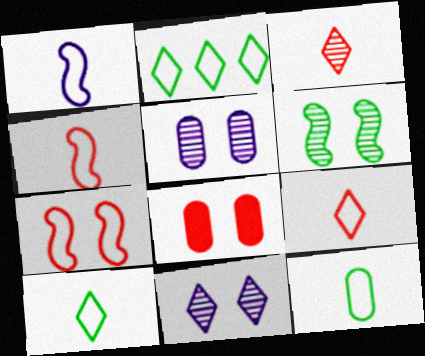[[1, 9, 12]]